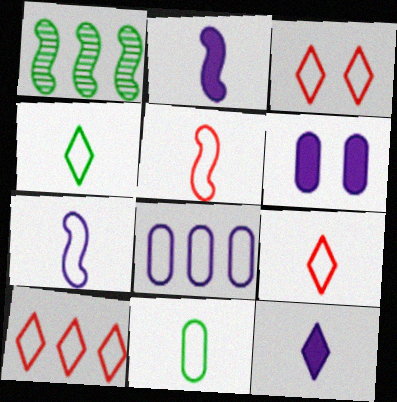[[1, 6, 9], 
[3, 9, 10], 
[7, 9, 11]]